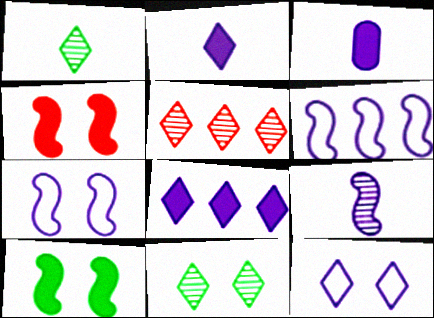[]